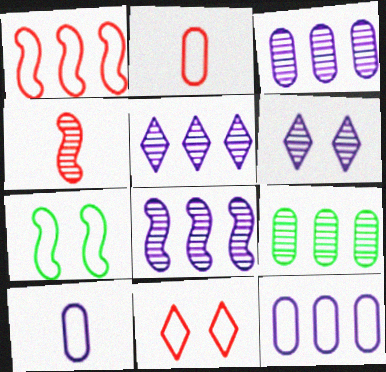[[1, 2, 11], 
[3, 5, 8], 
[4, 6, 9]]